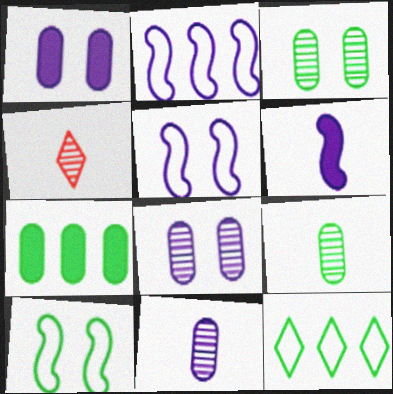[[4, 5, 7]]